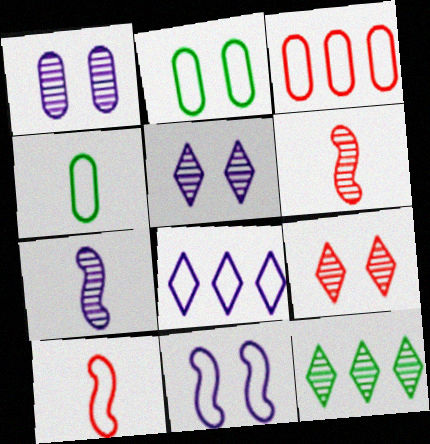[[1, 6, 12], 
[2, 8, 10]]